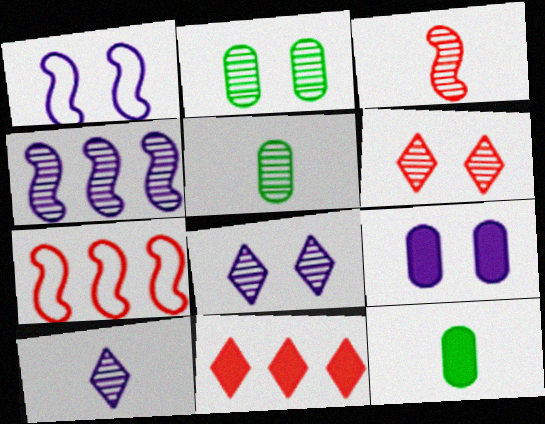[[1, 5, 11], 
[1, 8, 9], 
[3, 5, 10], 
[4, 5, 6], 
[7, 8, 12]]